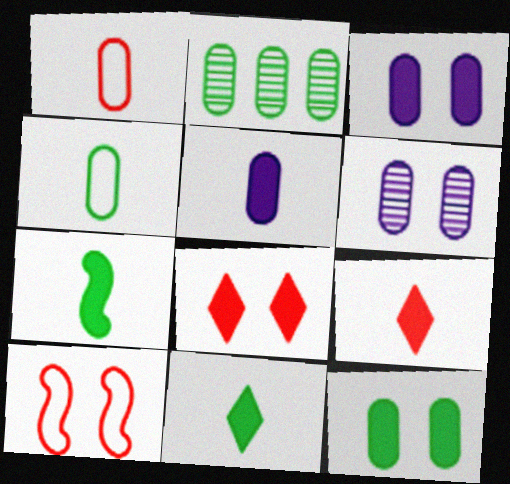[[1, 2, 3], 
[2, 4, 12], 
[5, 7, 9]]